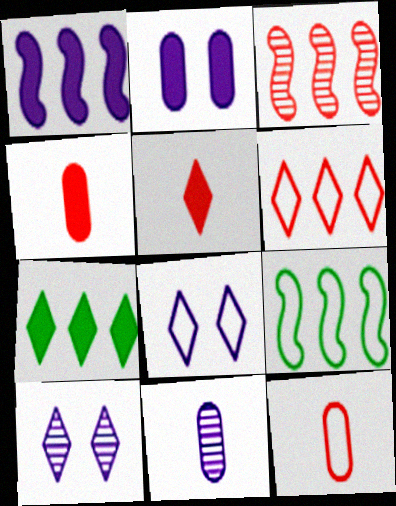[[1, 3, 9], 
[1, 8, 11], 
[4, 9, 10], 
[8, 9, 12]]